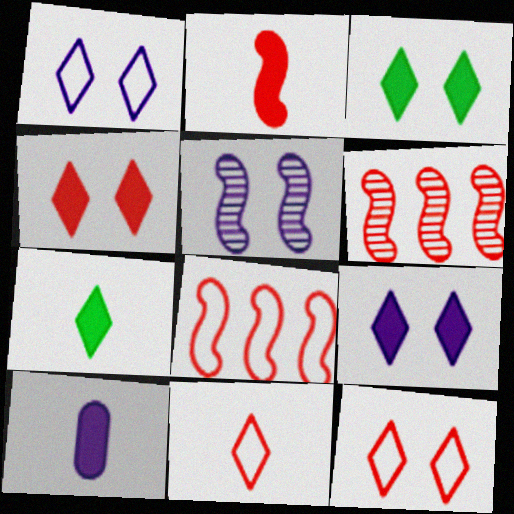[[2, 7, 10], 
[3, 4, 9]]